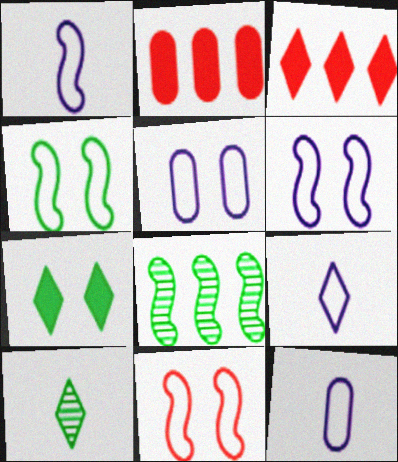[[1, 9, 12], 
[2, 6, 10], 
[4, 6, 11]]